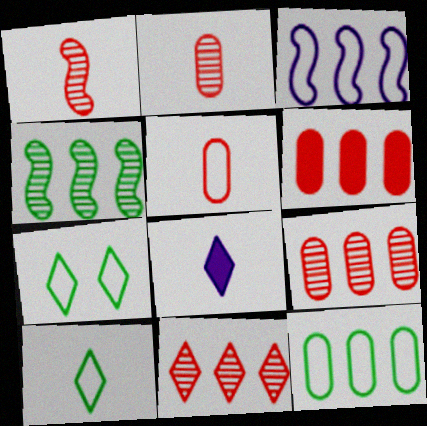[[3, 5, 7], 
[7, 8, 11]]